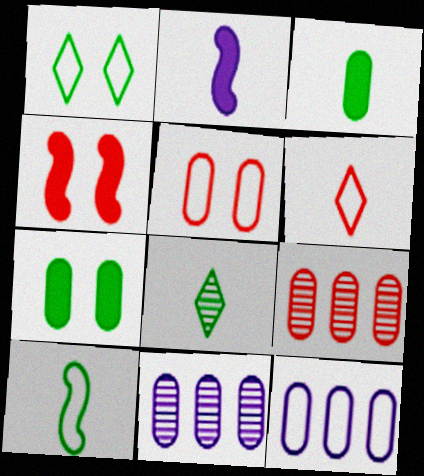[[1, 2, 9], 
[3, 5, 11], 
[3, 8, 10], 
[4, 6, 9], 
[4, 8, 12]]